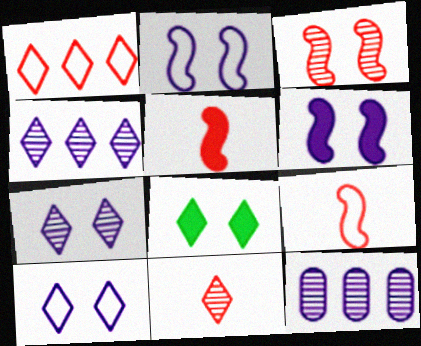[[8, 9, 12]]